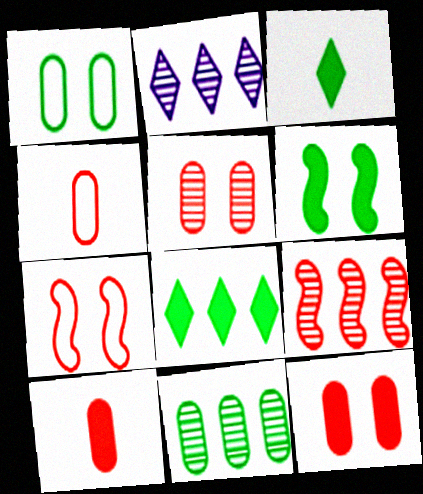[[2, 4, 6], 
[2, 9, 11]]